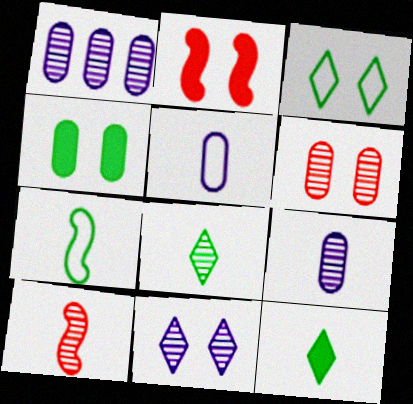[[5, 10, 12], 
[8, 9, 10]]